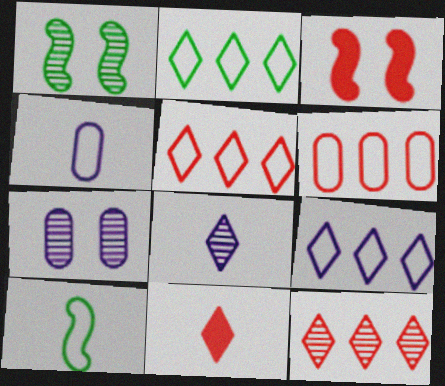[[2, 5, 9]]